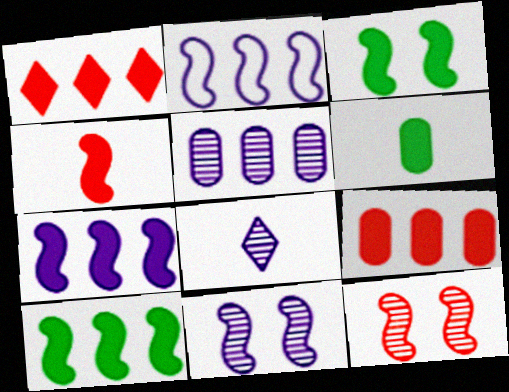[[3, 4, 7], 
[5, 8, 11]]